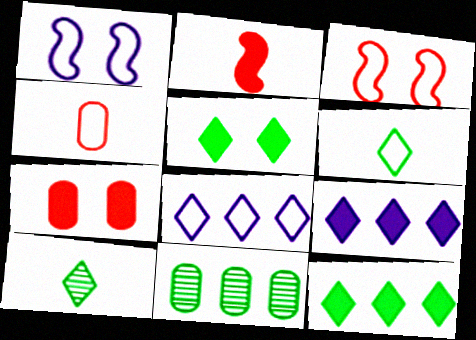[]